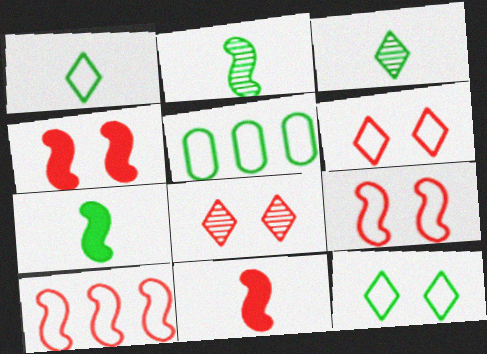[]